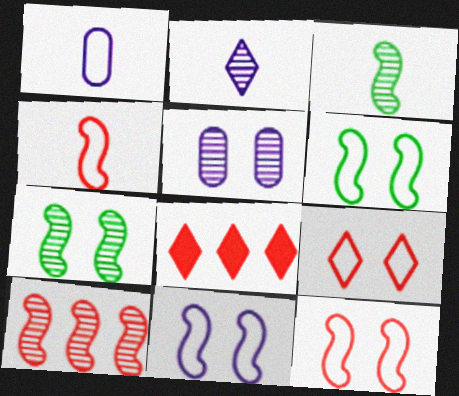[[1, 7, 8], 
[6, 11, 12]]